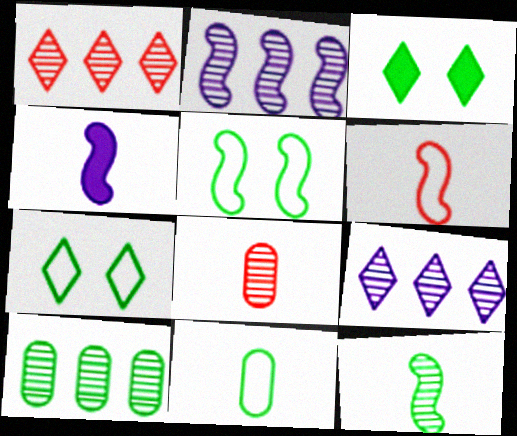[[1, 2, 10], 
[4, 6, 12]]